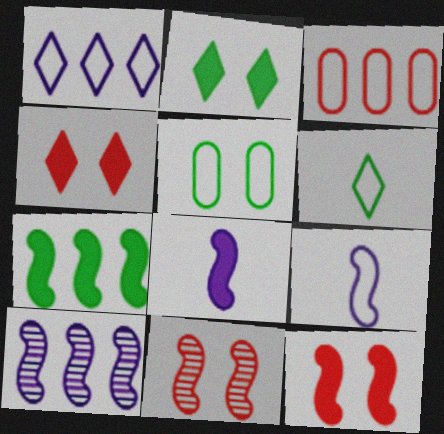[[7, 8, 12], 
[7, 9, 11]]